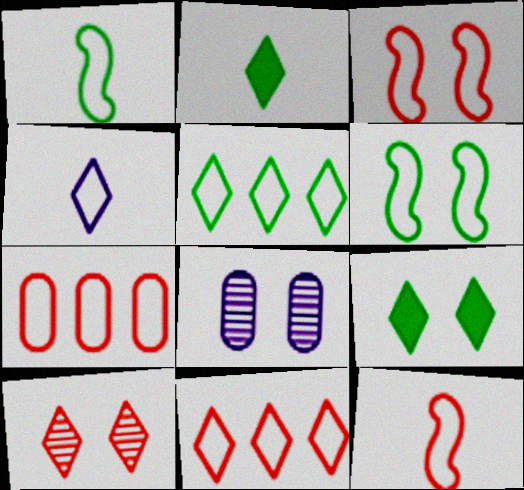[[3, 8, 9], 
[4, 6, 7]]